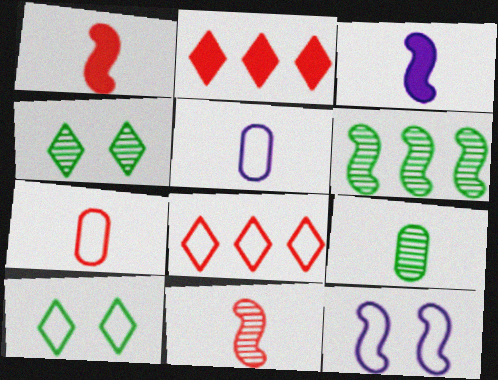[[1, 6, 12], 
[2, 9, 12], 
[4, 6, 9]]